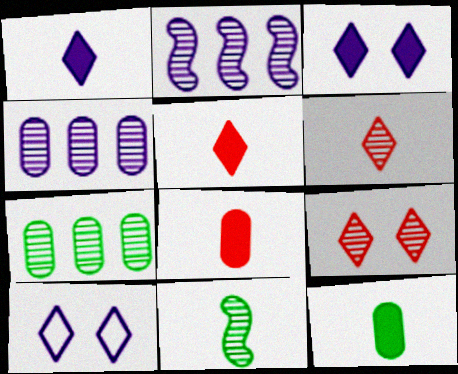[[4, 9, 11]]